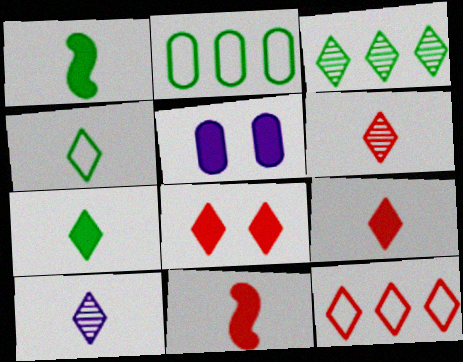[[4, 9, 10], 
[6, 8, 12]]